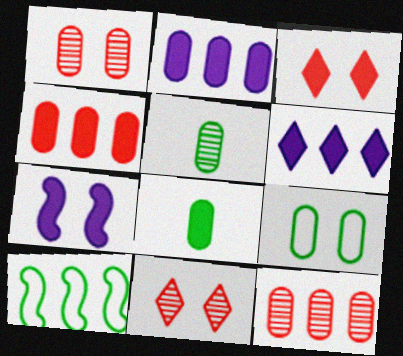[[6, 10, 12], 
[7, 9, 11]]